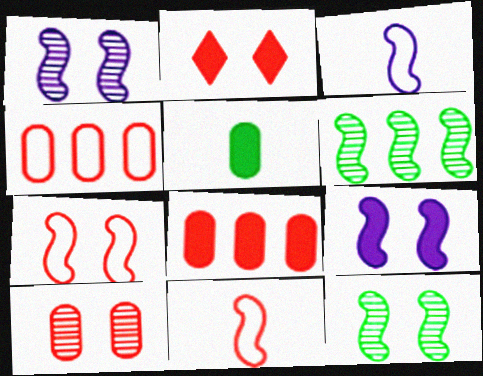[[2, 7, 10], 
[6, 9, 11], 
[7, 9, 12]]